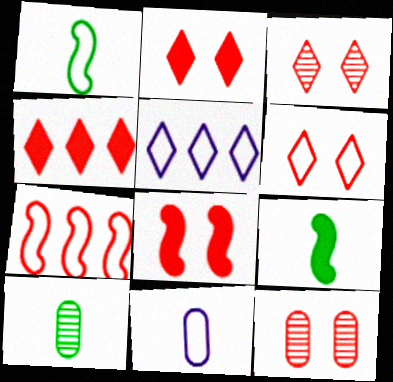[[2, 3, 6], 
[5, 8, 10], 
[5, 9, 12], 
[6, 8, 12]]